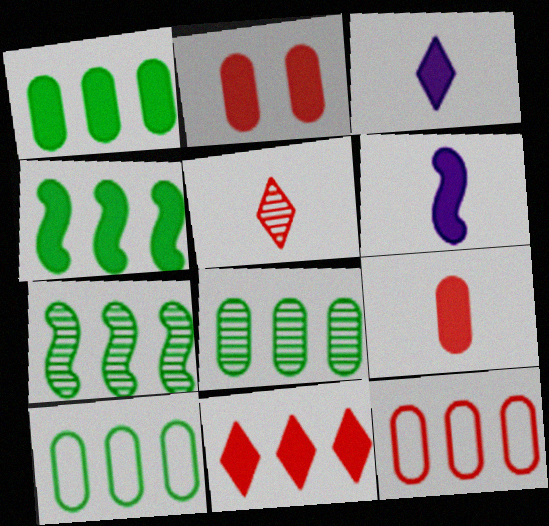[[1, 8, 10], 
[2, 3, 4]]